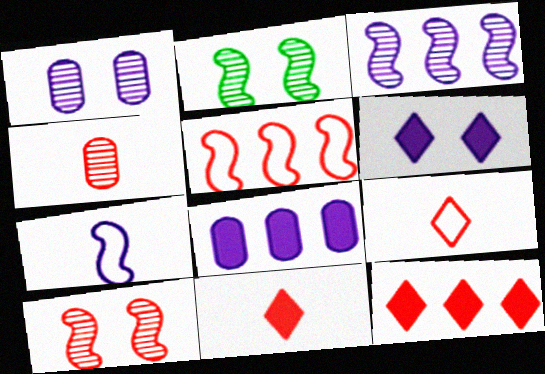[[2, 8, 9]]